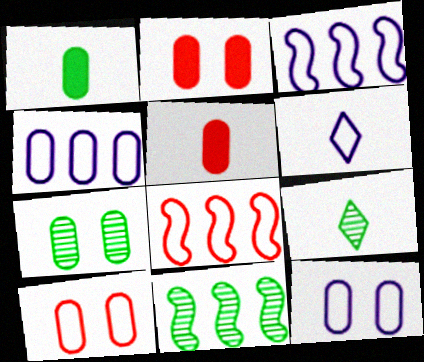[[2, 3, 9], 
[2, 6, 11], 
[2, 7, 12], 
[3, 6, 12], 
[4, 5, 7], 
[7, 9, 11]]